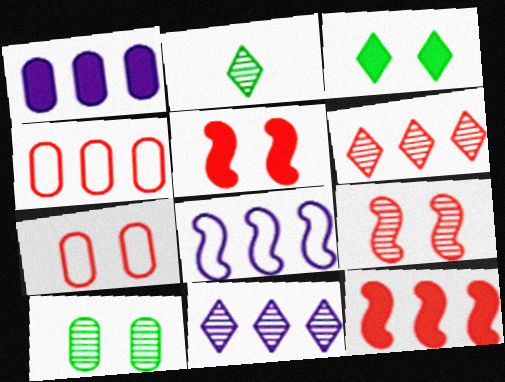[[1, 8, 11], 
[4, 6, 12]]